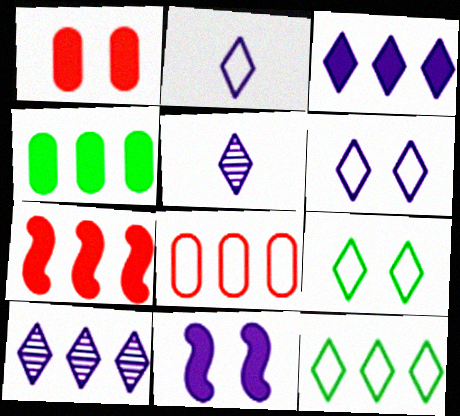[[3, 4, 7], 
[3, 5, 6]]